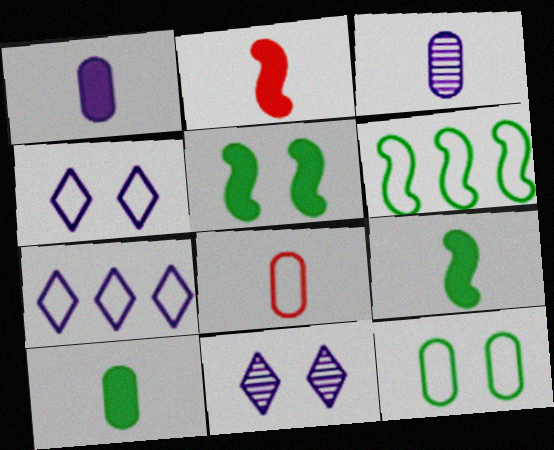[[3, 8, 10], 
[4, 6, 8]]